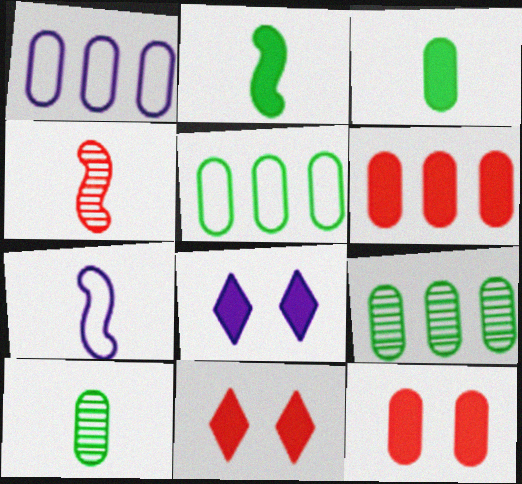[[1, 6, 9], 
[1, 10, 12], 
[2, 4, 7], 
[2, 6, 8], 
[4, 5, 8], 
[7, 9, 11]]